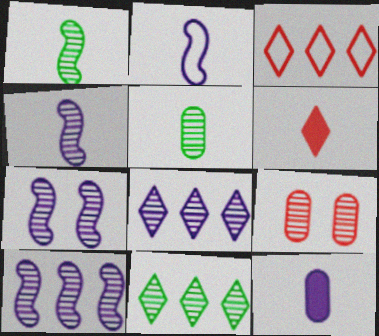[[1, 8, 9], 
[2, 5, 6], 
[4, 7, 10], 
[4, 9, 11]]